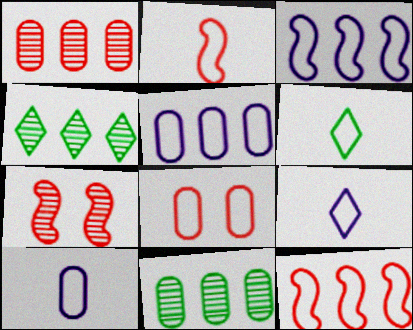[[2, 6, 10], 
[3, 6, 8]]